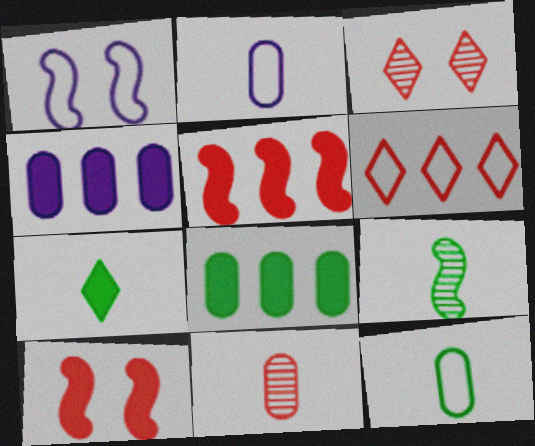[[1, 5, 9], 
[1, 6, 12], 
[4, 7, 10], 
[6, 10, 11], 
[7, 9, 12]]